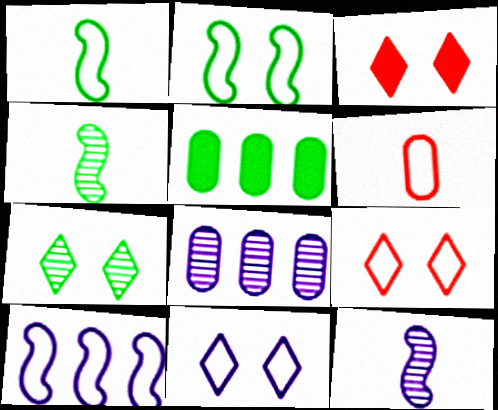[[1, 3, 8], 
[1, 5, 7], 
[3, 7, 11], 
[5, 9, 12]]